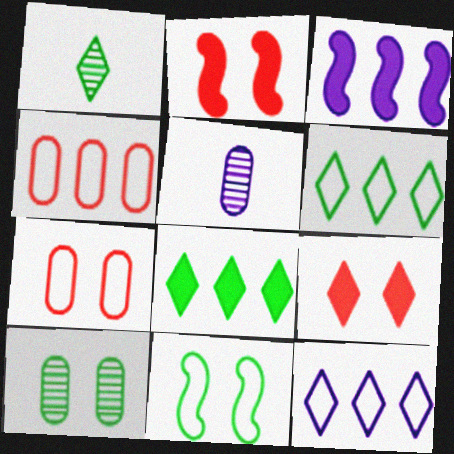[[1, 3, 7], 
[1, 9, 12], 
[2, 5, 6]]